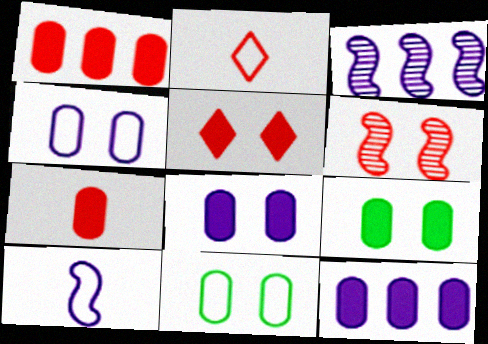[[1, 2, 6], 
[2, 3, 9], 
[7, 9, 12]]